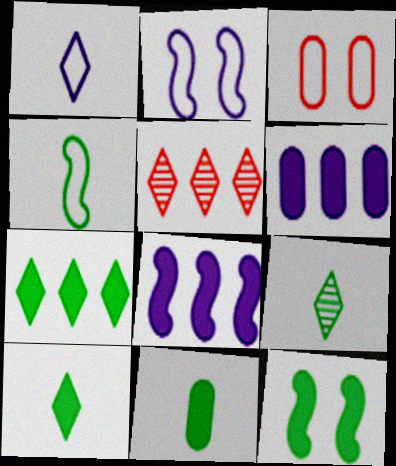[[2, 5, 11], 
[3, 8, 9], 
[4, 9, 11], 
[7, 11, 12]]